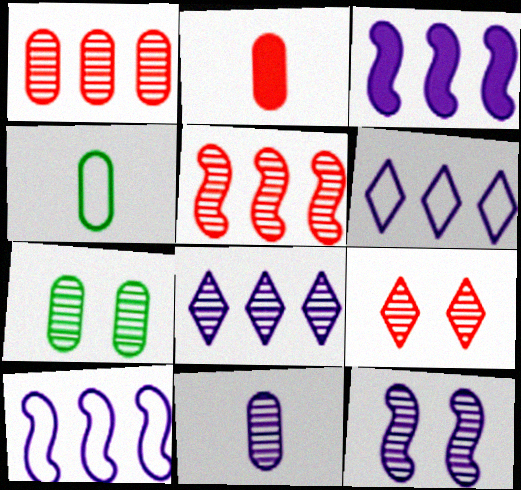[[1, 7, 11], 
[2, 4, 11], 
[3, 4, 9], 
[7, 9, 12], 
[8, 11, 12]]